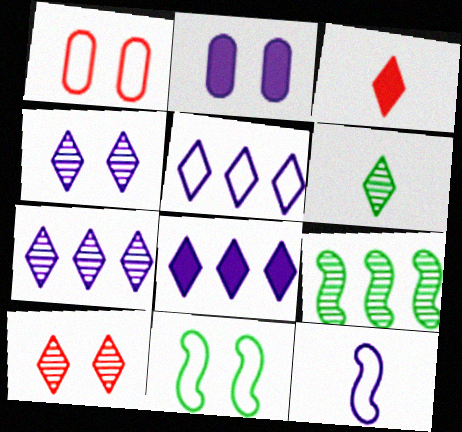[[2, 7, 12], 
[2, 10, 11], 
[5, 7, 8], 
[6, 7, 10]]